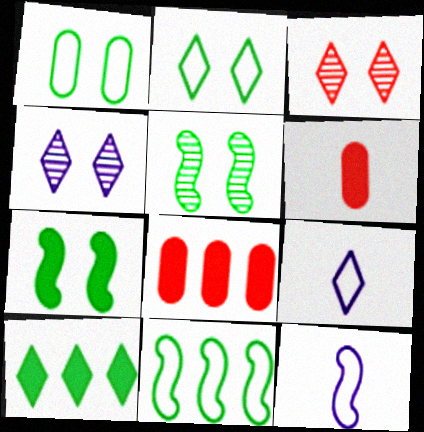[[3, 9, 10], 
[4, 6, 11], 
[5, 8, 9]]